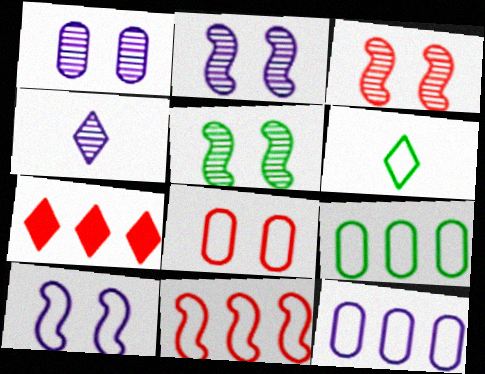[[2, 3, 5]]